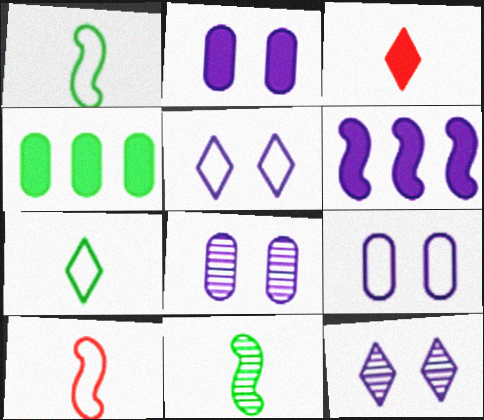[[2, 8, 9], 
[4, 10, 12]]